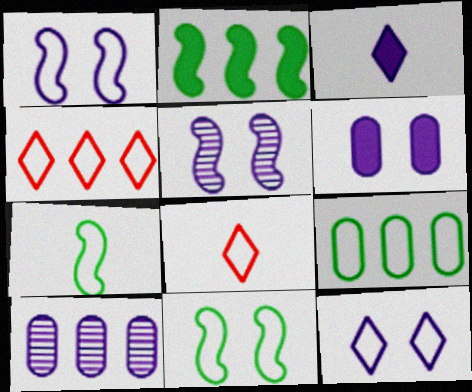[[1, 3, 10], 
[1, 8, 9], 
[2, 4, 10], 
[5, 6, 12]]